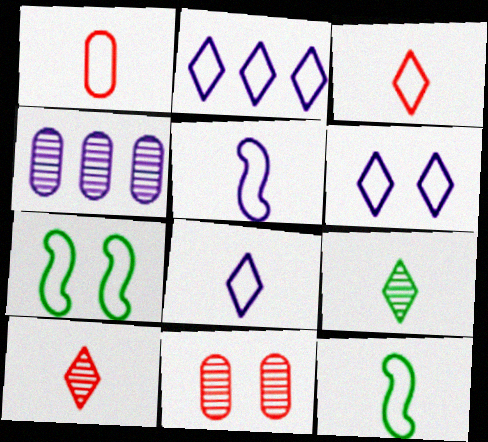[[1, 2, 7], 
[1, 8, 12], 
[2, 6, 8]]